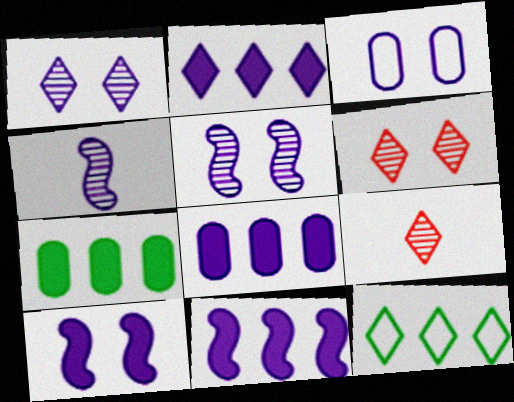[[1, 3, 10], 
[2, 3, 4], 
[2, 8, 11]]